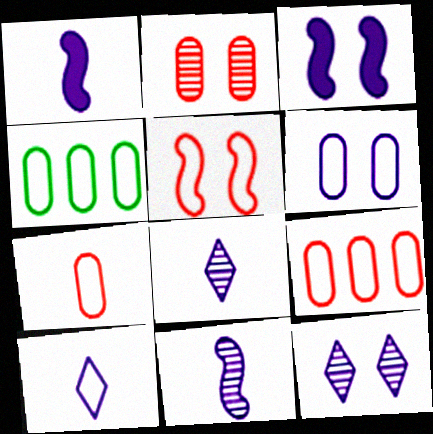[[3, 6, 12], 
[4, 5, 10], 
[4, 6, 7]]